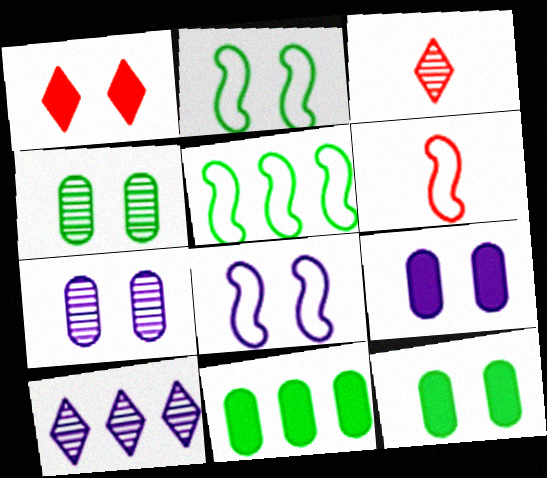[[1, 2, 7], 
[1, 4, 8], 
[3, 5, 9], 
[3, 8, 11], 
[5, 6, 8], 
[6, 10, 12]]